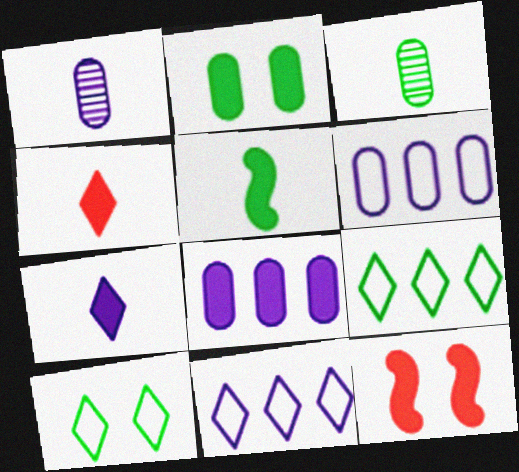[[1, 9, 12], 
[3, 11, 12]]